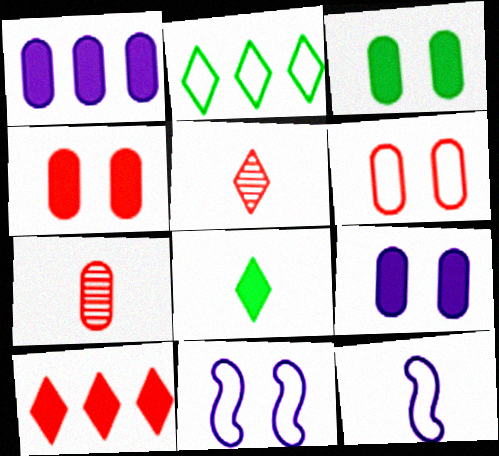[[2, 6, 12], 
[3, 4, 9], 
[7, 8, 12]]